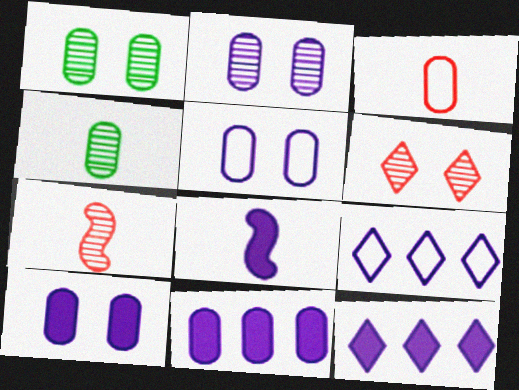[[1, 3, 11], 
[2, 5, 10], 
[2, 8, 9], 
[8, 10, 12]]